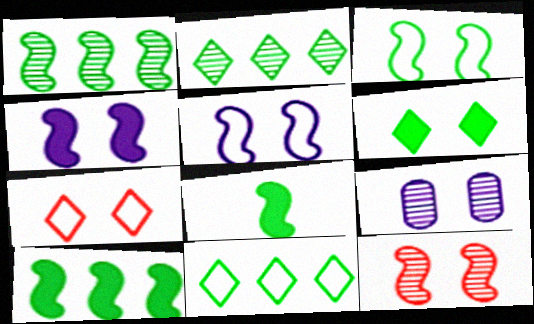[[1, 3, 8], 
[3, 4, 12]]